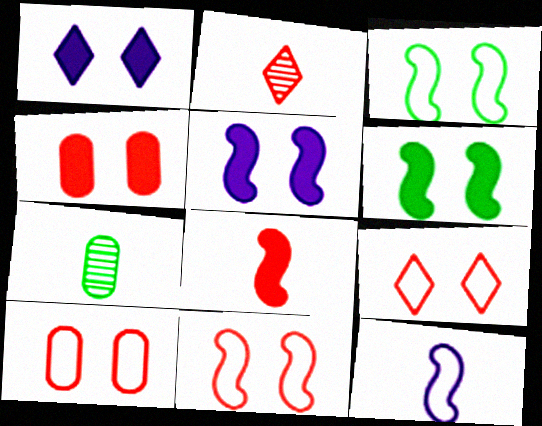[[1, 4, 6], 
[9, 10, 11]]